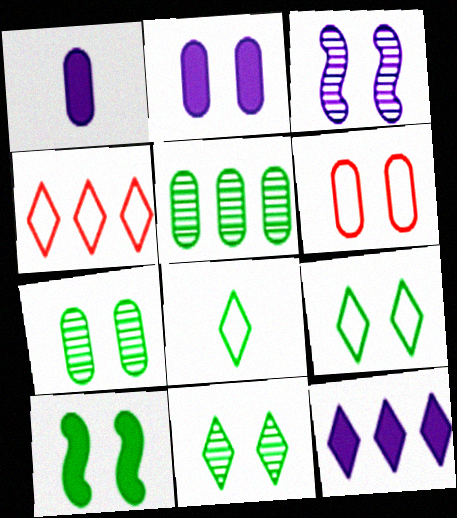[[1, 5, 6], 
[2, 6, 7], 
[5, 8, 10], 
[7, 9, 10]]